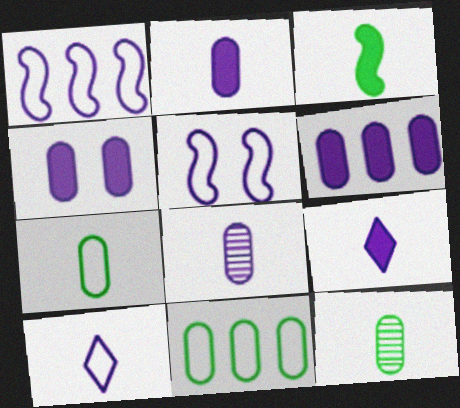[[2, 4, 6]]